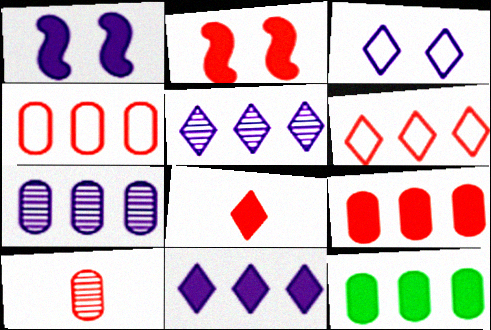[[1, 8, 12], 
[2, 6, 10], 
[2, 8, 9], 
[4, 7, 12]]